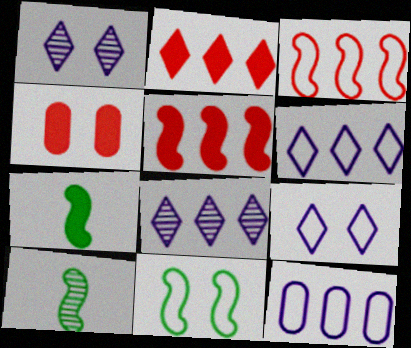[[1, 4, 11], 
[4, 6, 10]]